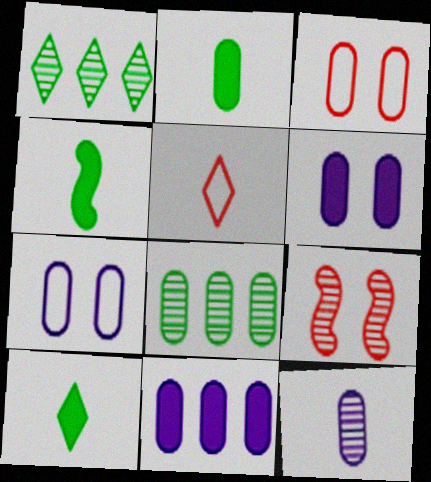[[1, 9, 12], 
[2, 4, 10], 
[4, 5, 12], 
[7, 11, 12]]